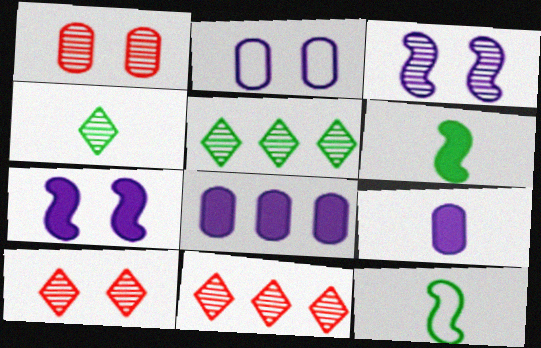[[2, 6, 11], 
[8, 10, 12]]